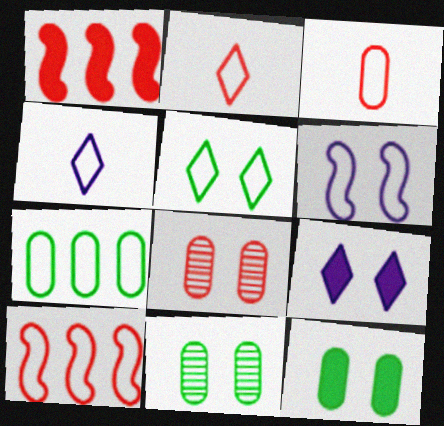[[1, 2, 8], 
[1, 4, 11], 
[2, 6, 7]]